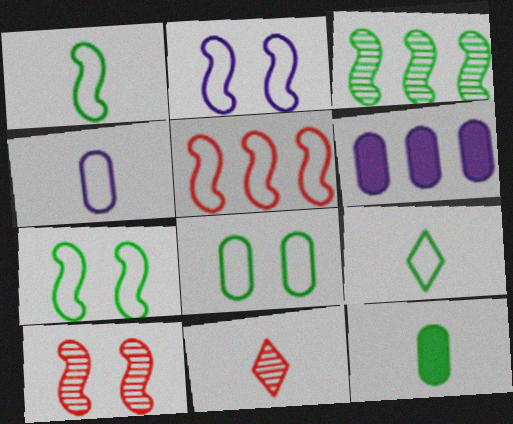[[1, 2, 5], 
[6, 7, 11], 
[6, 9, 10]]